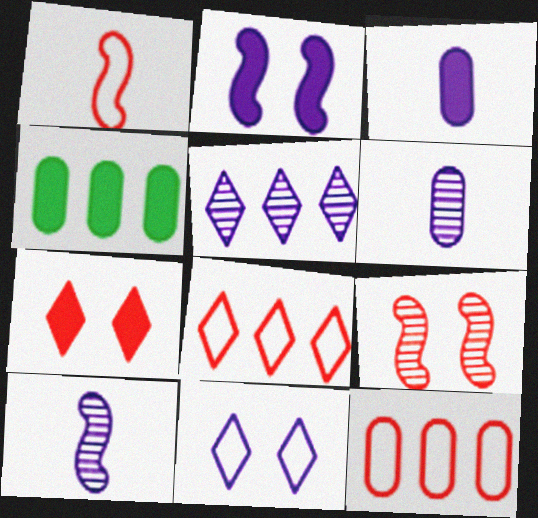[]